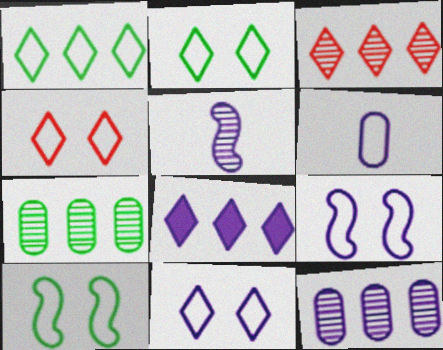[[1, 3, 8], 
[2, 4, 11]]